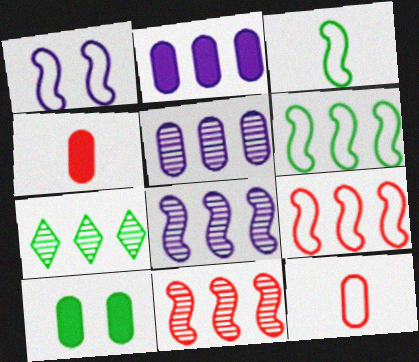[[1, 3, 9], 
[1, 4, 7], 
[2, 4, 10], 
[2, 7, 9], 
[3, 7, 10], 
[5, 7, 11], 
[5, 10, 12]]